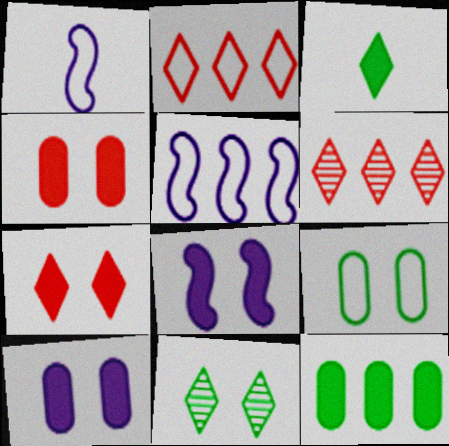[[1, 2, 9], 
[5, 6, 12]]